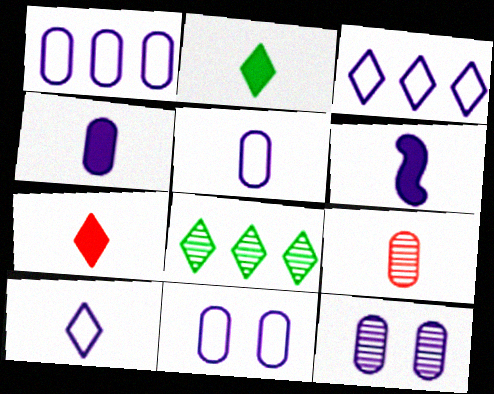[[1, 4, 12], 
[1, 5, 11], 
[3, 6, 12]]